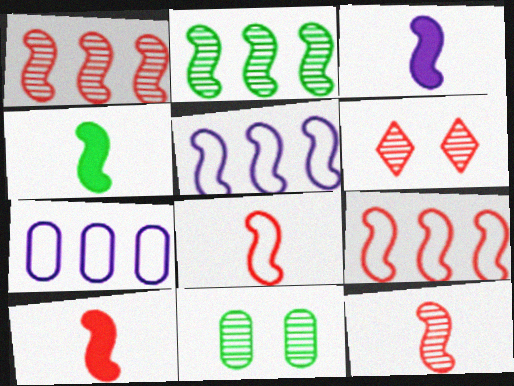[[3, 4, 10], 
[4, 6, 7], 
[8, 10, 12]]